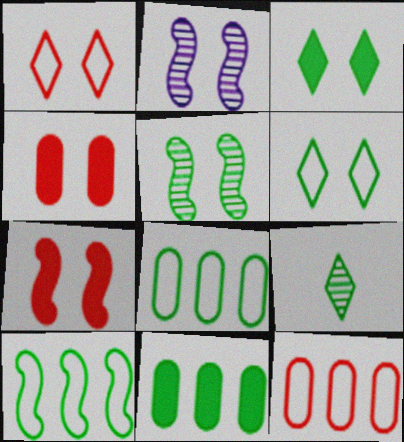[[2, 4, 6]]